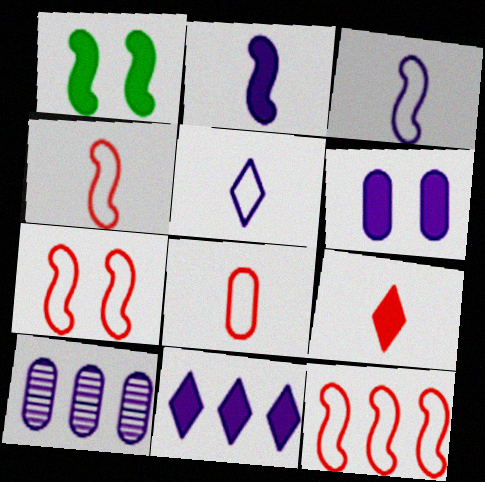[[2, 6, 11], 
[4, 7, 12]]